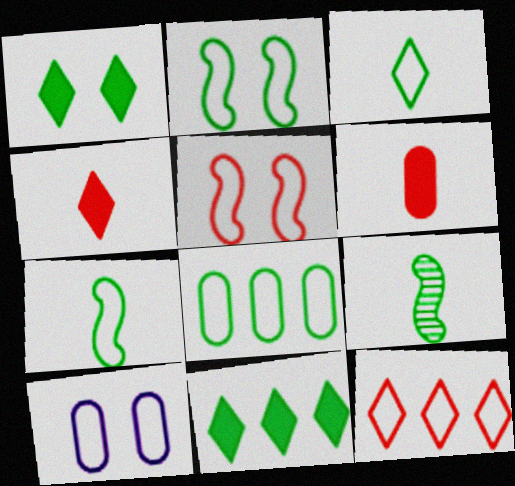[[1, 8, 9], 
[2, 3, 8], 
[7, 10, 12]]